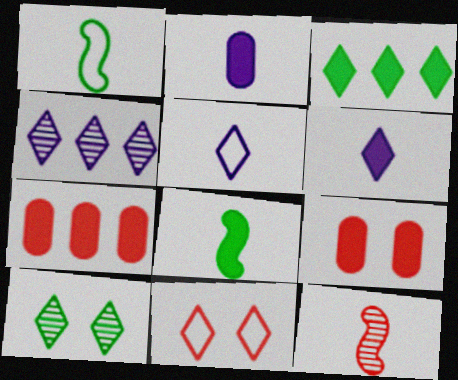[[1, 4, 9], 
[7, 11, 12]]